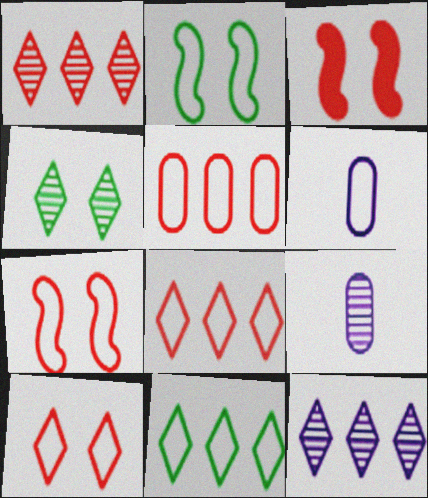[[2, 6, 8], 
[3, 9, 11], 
[6, 7, 11]]